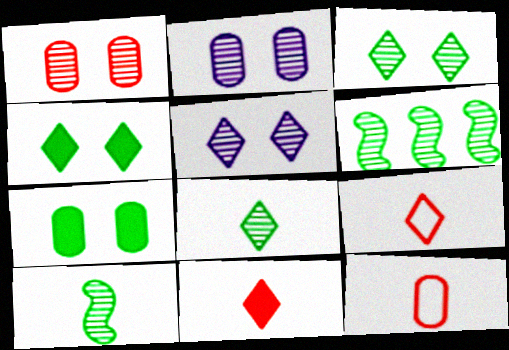[]